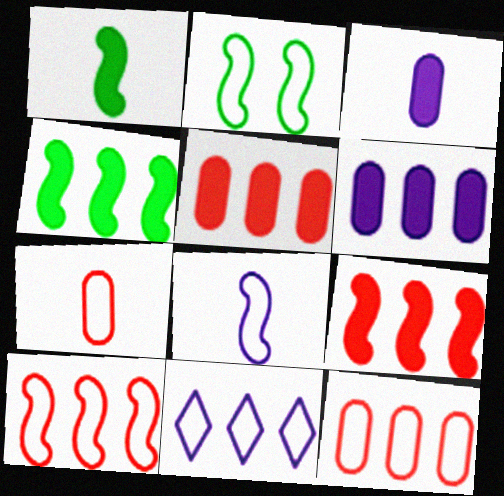[[2, 7, 11], 
[2, 8, 10]]